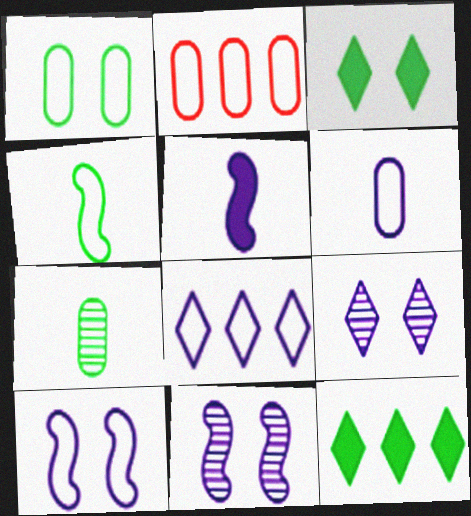[[1, 2, 6], 
[6, 8, 10]]